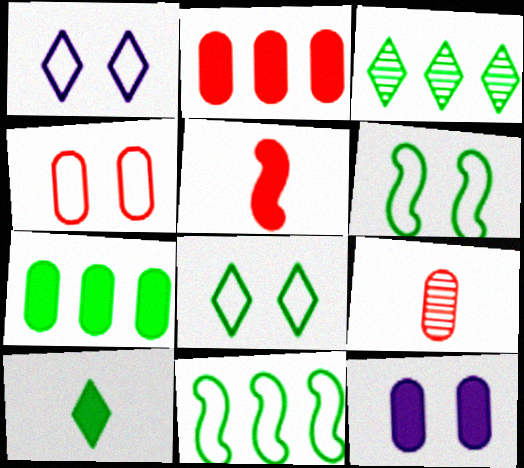[[1, 4, 6], 
[2, 4, 9], 
[3, 7, 11], 
[3, 8, 10]]